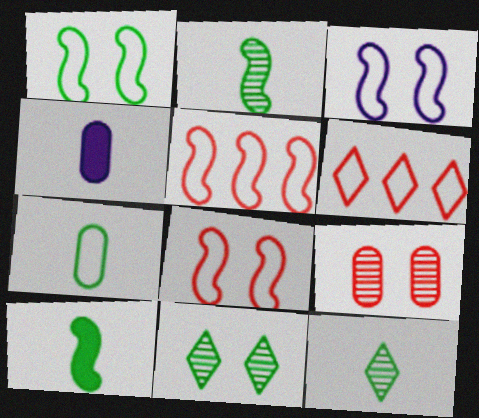[[1, 3, 8], 
[3, 6, 7], 
[4, 5, 11], 
[7, 10, 12]]